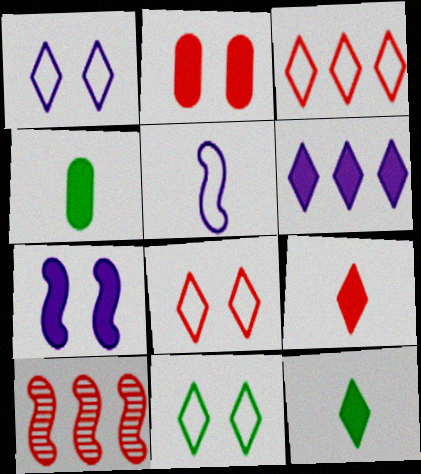[[1, 4, 10], 
[1, 8, 11]]